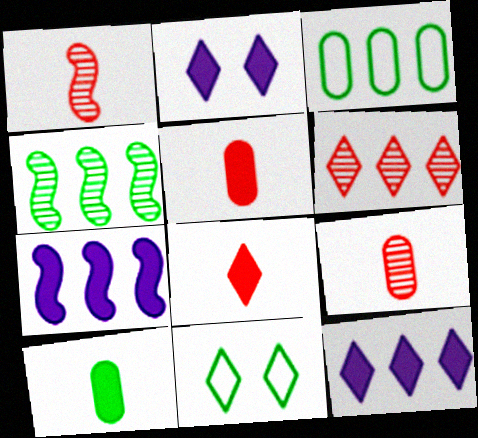[[1, 2, 3], 
[3, 6, 7], 
[4, 10, 11], 
[7, 9, 11]]